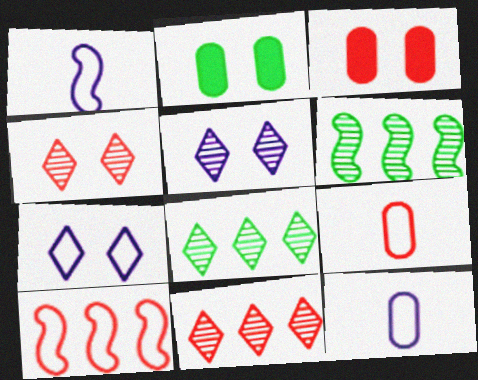[[1, 2, 11], 
[1, 3, 8]]